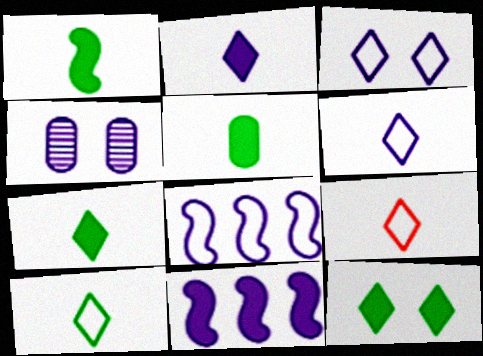[[1, 5, 7], 
[2, 4, 8], 
[4, 6, 11], 
[6, 9, 10]]